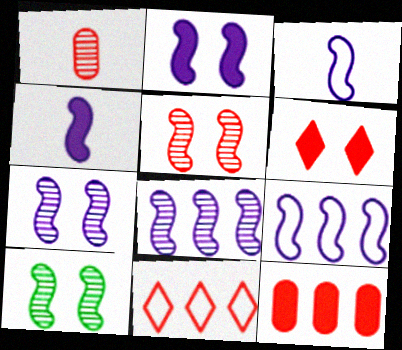[[2, 3, 8], 
[4, 7, 9], 
[5, 7, 10]]